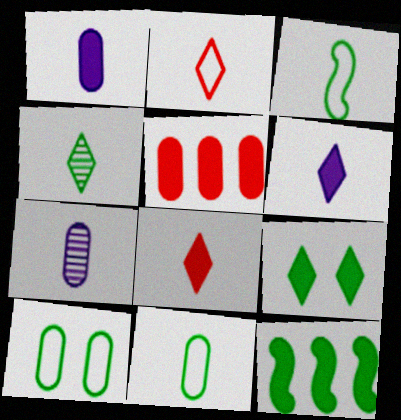[[2, 4, 6], 
[3, 7, 8], 
[4, 10, 12], 
[5, 7, 10]]